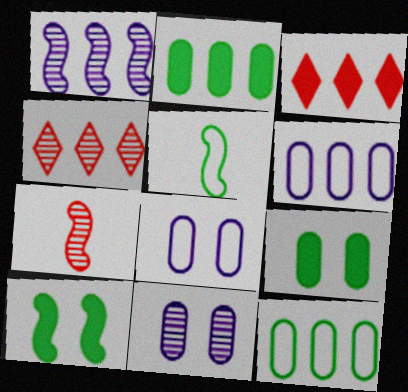[[1, 3, 12], 
[3, 5, 11]]